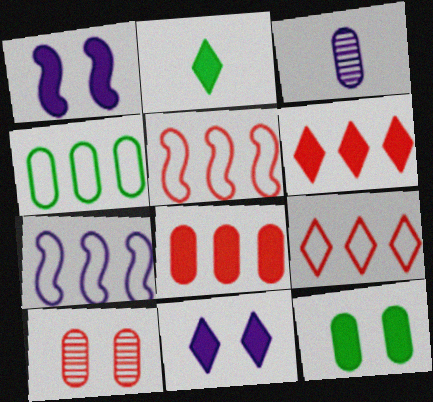[[1, 2, 8], 
[2, 6, 11], 
[2, 7, 10], 
[3, 7, 11], 
[4, 7, 9]]